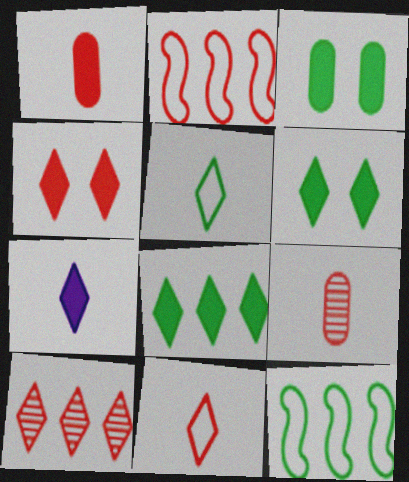[[2, 4, 9], 
[4, 7, 8], 
[4, 10, 11]]